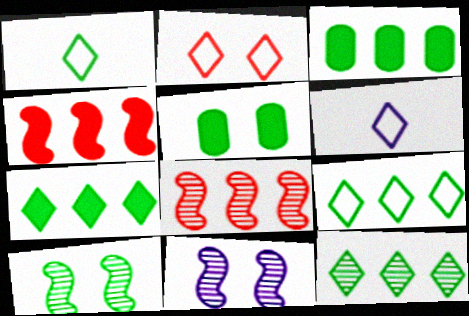[[1, 3, 10], 
[2, 5, 11], 
[2, 6, 9], 
[5, 6, 8], 
[7, 9, 12]]